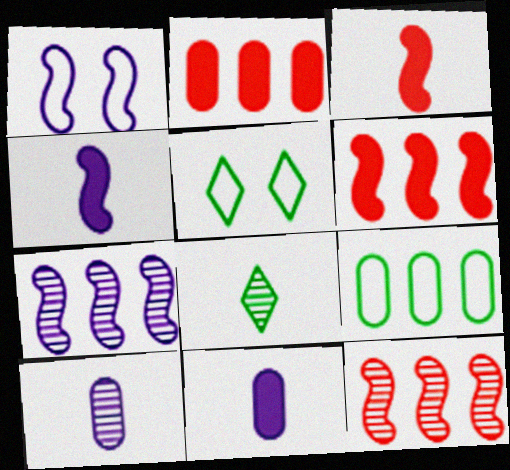[[1, 2, 8], 
[1, 4, 7], 
[5, 6, 10], 
[5, 11, 12]]